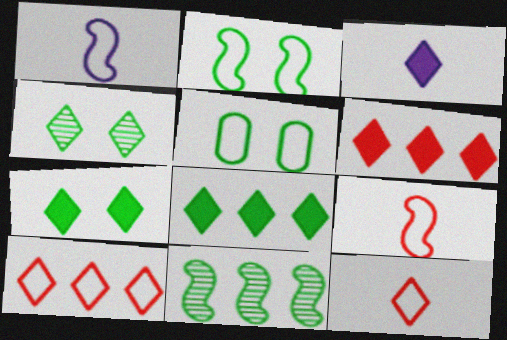[[1, 5, 10], 
[3, 4, 10], 
[3, 6, 7]]